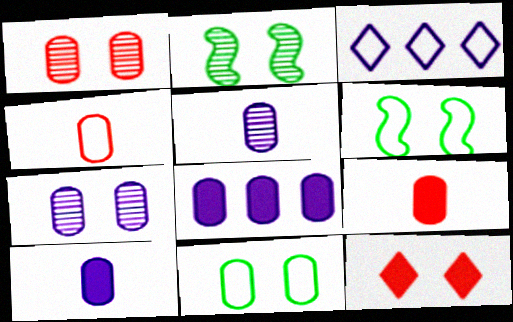[[2, 3, 9], 
[3, 4, 6], 
[6, 7, 12]]